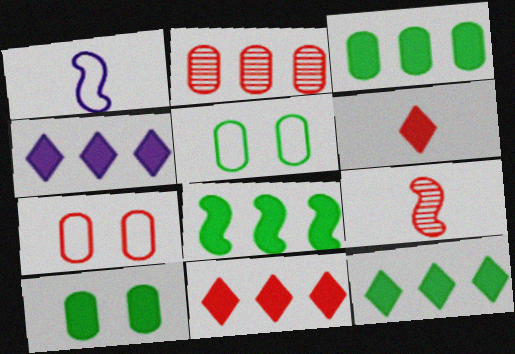[[3, 8, 12], 
[4, 5, 9], 
[4, 11, 12], 
[7, 9, 11]]